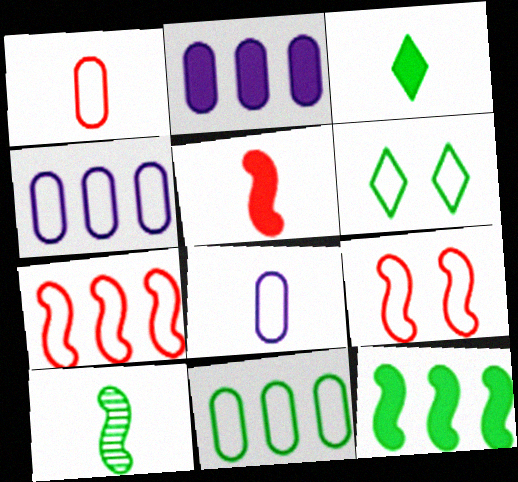[[6, 7, 8]]